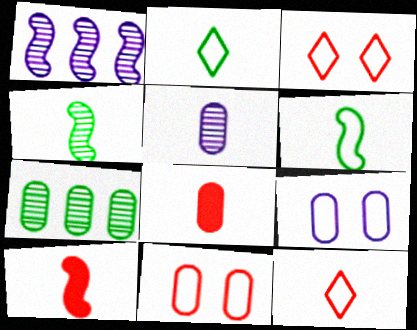[[2, 5, 10], 
[7, 8, 9]]